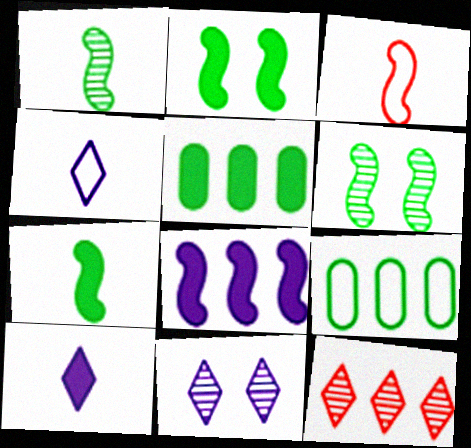[[3, 5, 11], 
[3, 6, 8], 
[8, 9, 12]]